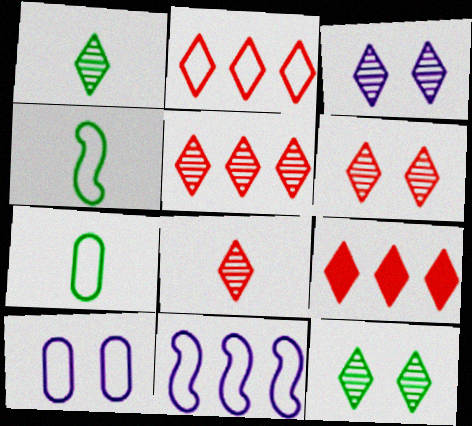[[1, 3, 5], 
[2, 4, 10], 
[2, 5, 9], 
[3, 6, 12], 
[5, 6, 8]]